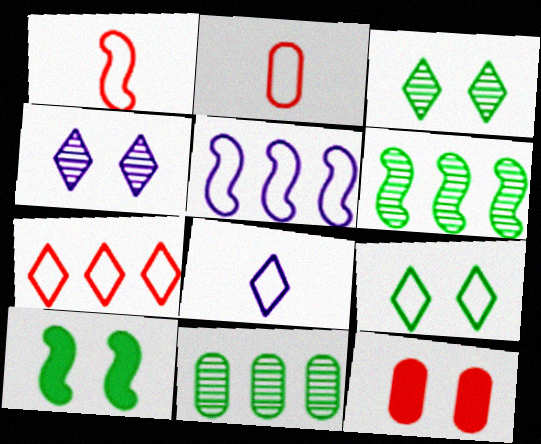[[2, 5, 9], 
[6, 8, 12], 
[7, 8, 9]]